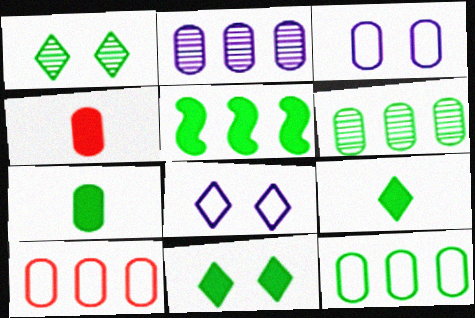[[3, 4, 6], 
[5, 7, 11]]